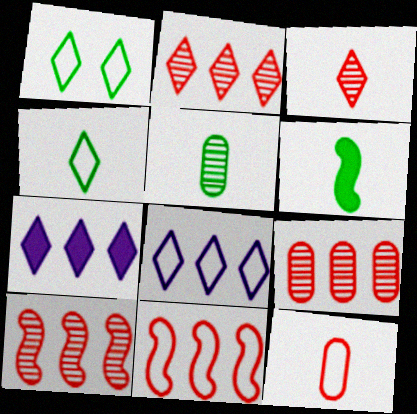[[1, 3, 7], 
[2, 9, 10], 
[4, 5, 6]]